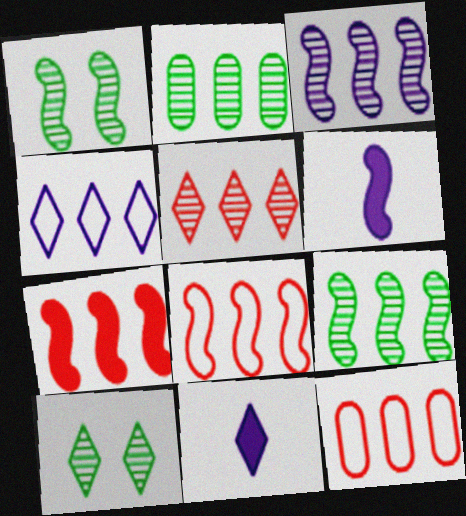[[1, 6, 8], 
[1, 11, 12], 
[2, 3, 5], 
[2, 4, 7], 
[5, 7, 12], 
[6, 10, 12]]